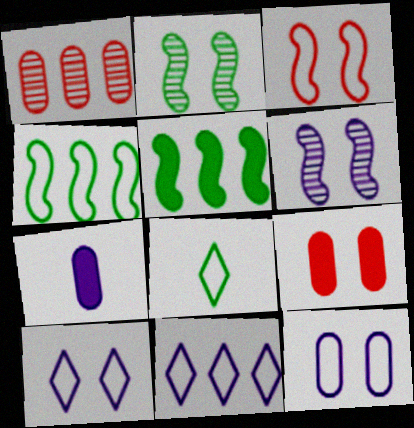[[1, 5, 11], 
[2, 9, 10], 
[6, 7, 11]]